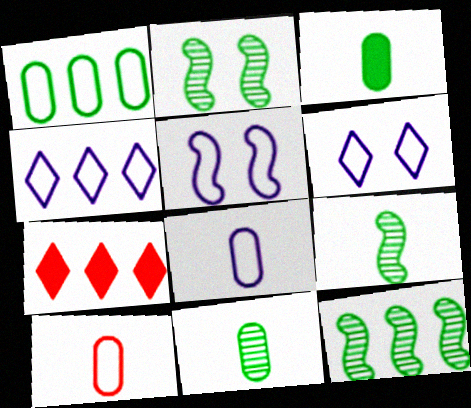[[2, 7, 8], 
[2, 9, 12], 
[4, 5, 8], 
[5, 7, 11]]